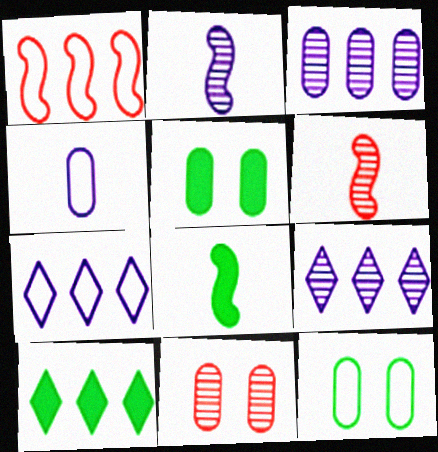[[1, 3, 10], 
[5, 6, 7], 
[5, 8, 10], 
[7, 8, 11]]